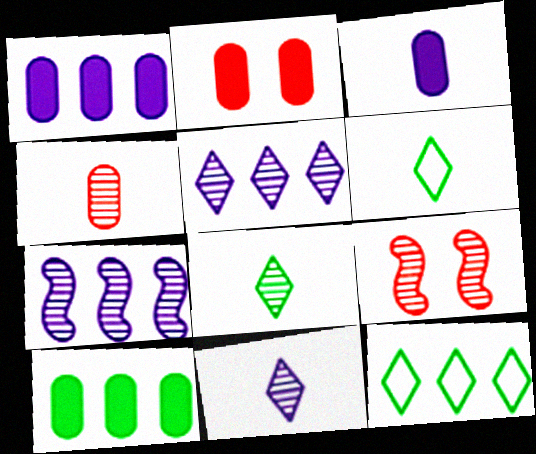[[1, 6, 9], 
[2, 3, 10], 
[2, 6, 7], 
[3, 9, 12]]